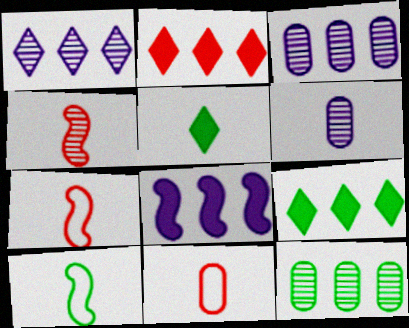[[5, 6, 7]]